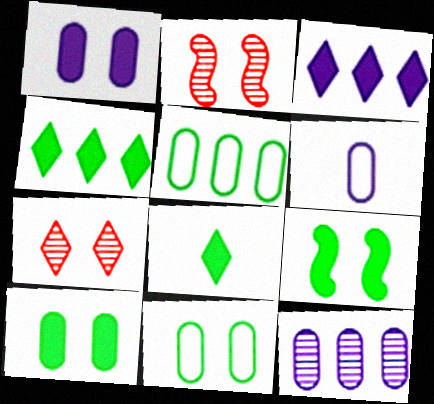[[1, 6, 12], 
[2, 4, 6]]